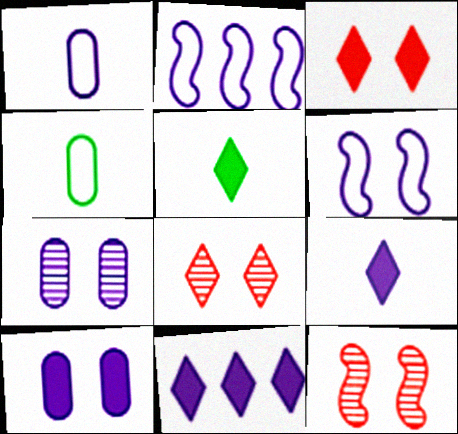[[2, 7, 9], 
[3, 5, 11], 
[4, 11, 12]]